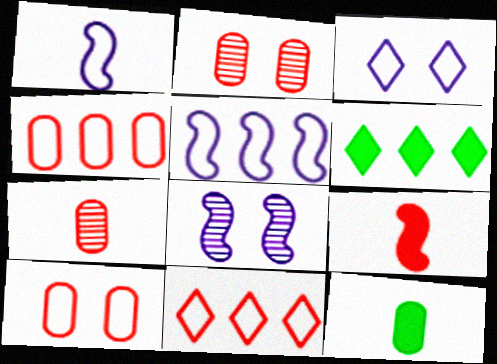[[1, 2, 6], 
[2, 9, 11], 
[8, 11, 12]]